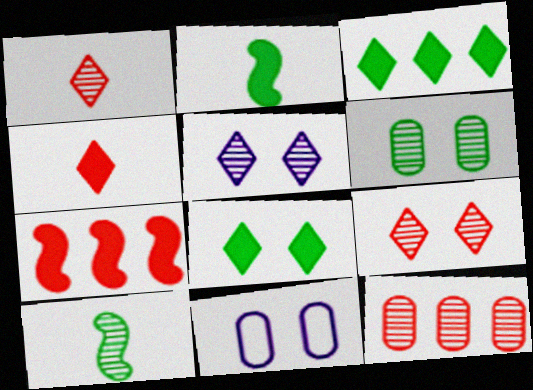[[5, 10, 12]]